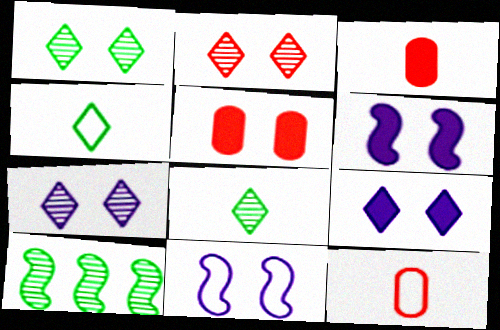[[1, 2, 7], 
[1, 5, 11], 
[9, 10, 12]]